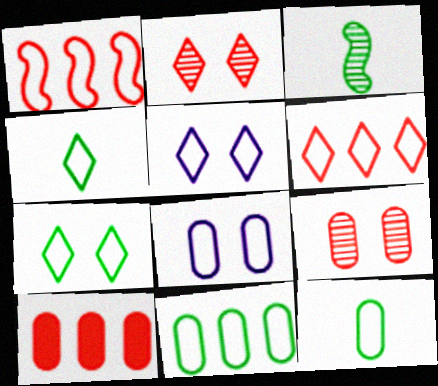[[1, 4, 8], 
[1, 5, 12], 
[3, 5, 10], 
[4, 5, 6]]